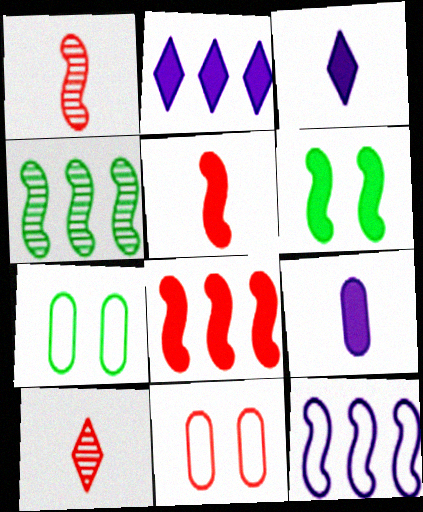[[1, 2, 7], 
[1, 6, 12], 
[3, 4, 11], 
[4, 8, 12], 
[8, 10, 11]]